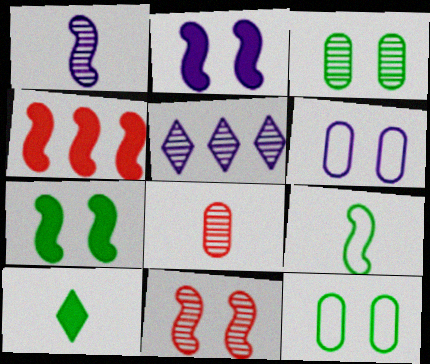[]